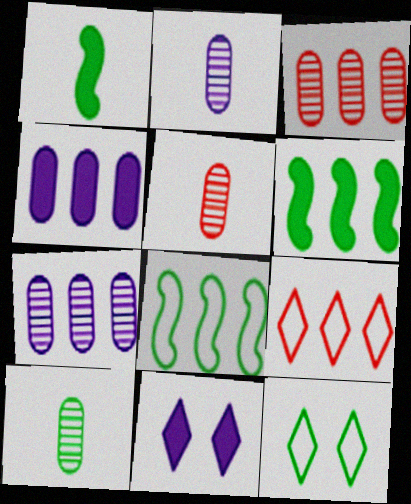[[2, 5, 10], 
[5, 8, 11], 
[6, 7, 9], 
[6, 10, 12]]